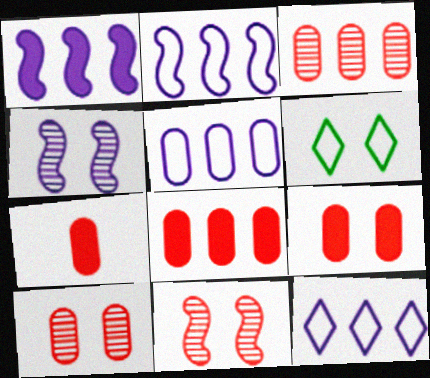[[2, 5, 12], 
[4, 6, 9], 
[7, 8, 9]]